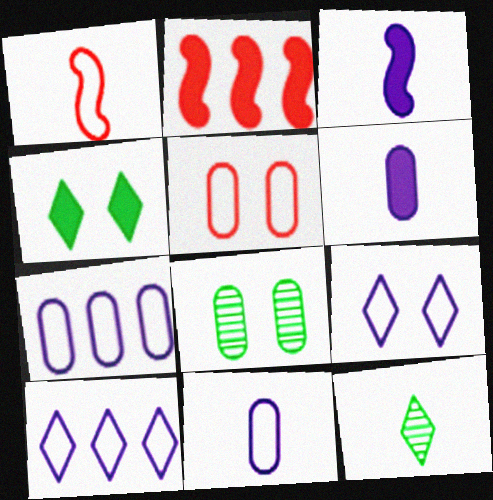[[1, 6, 12], 
[2, 4, 6]]